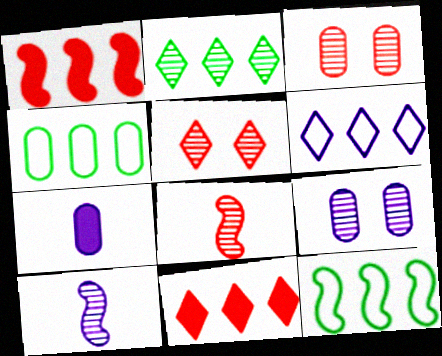[[2, 3, 10], 
[2, 6, 11], 
[2, 8, 9], 
[3, 4, 7], 
[5, 7, 12]]